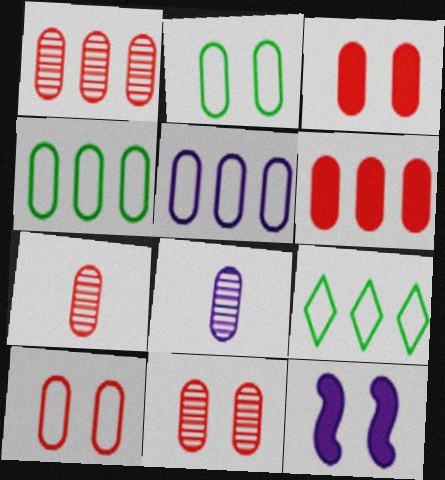[[1, 7, 11], 
[2, 6, 8], 
[3, 4, 8], 
[3, 10, 11], 
[6, 7, 10], 
[7, 9, 12]]